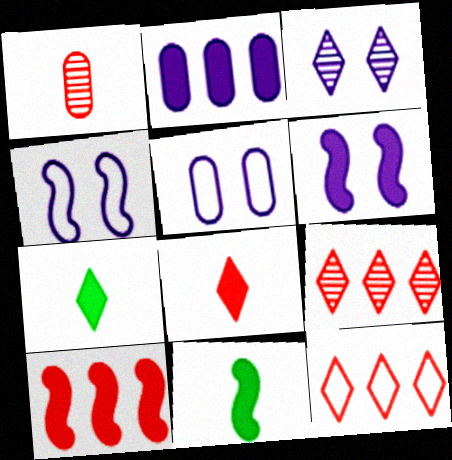[[3, 5, 6], 
[3, 7, 12], 
[5, 9, 11], 
[6, 10, 11]]